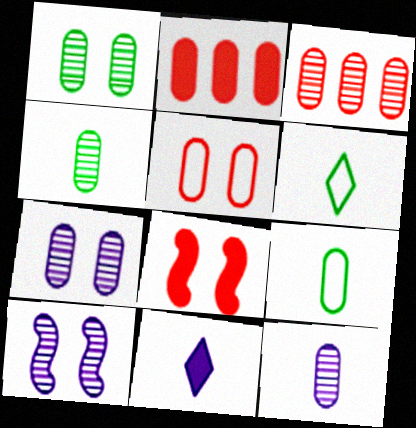[[1, 3, 12], 
[2, 6, 10], 
[2, 7, 9], 
[3, 4, 7]]